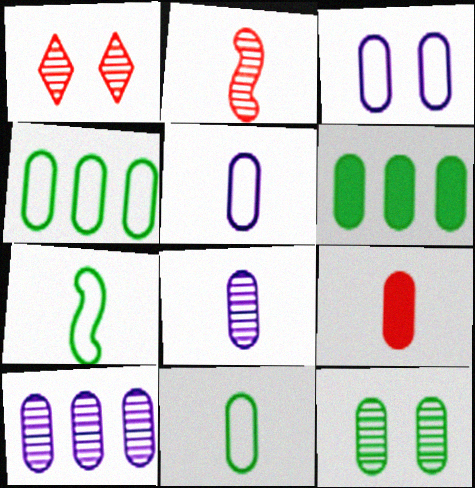[[6, 11, 12], 
[8, 9, 11]]